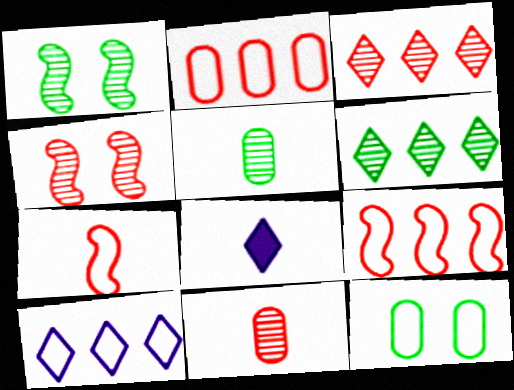[[1, 2, 8], 
[1, 5, 6], 
[3, 4, 11], 
[5, 7, 8], 
[7, 10, 12]]